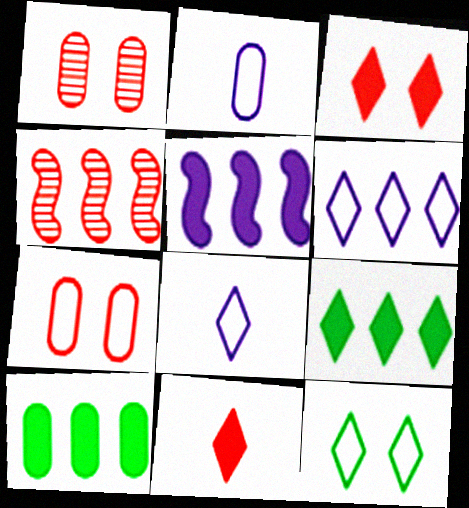[[1, 2, 10], 
[4, 6, 10], 
[4, 7, 11]]